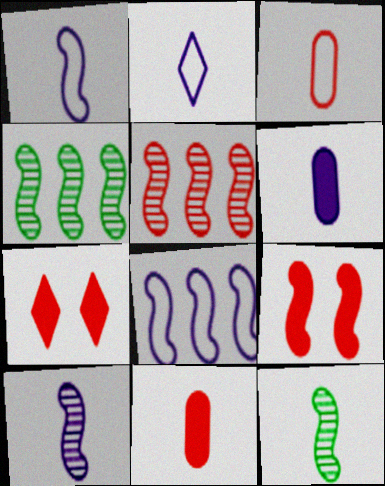[[1, 4, 9], 
[2, 6, 10], 
[2, 11, 12], 
[3, 5, 7], 
[8, 9, 12]]